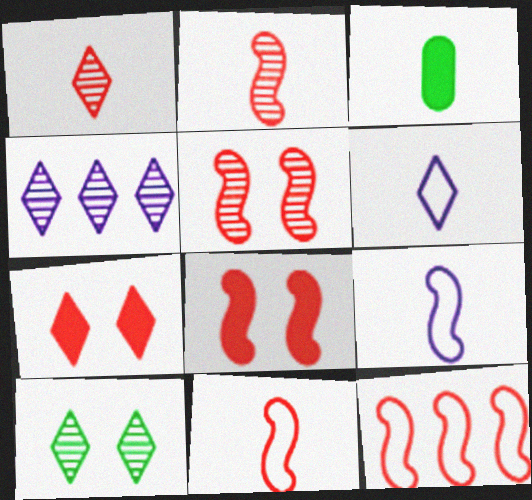[[1, 3, 9], 
[1, 4, 10], 
[2, 3, 6], 
[2, 8, 12]]